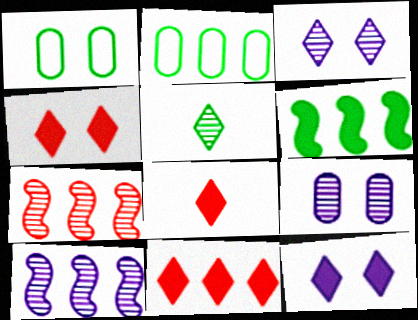[[1, 5, 6], 
[1, 8, 10], 
[2, 10, 11], 
[4, 8, 11], 
[5, 7, 9]]